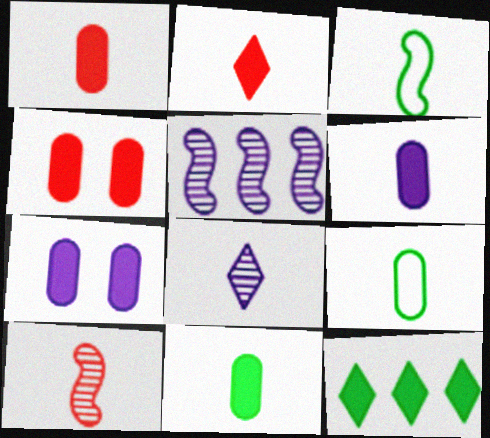[[1, 3, 8], 
[1, 6, 11]]